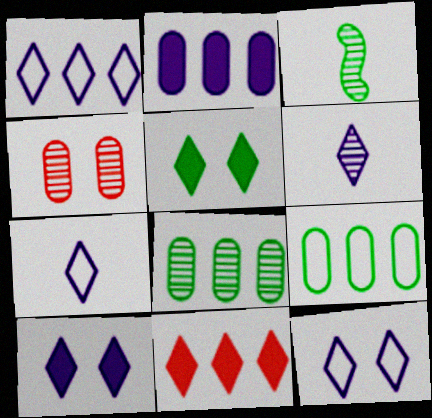[[1, 6, 10], 
[1, 7, 12], 
[3, 5, 9]]